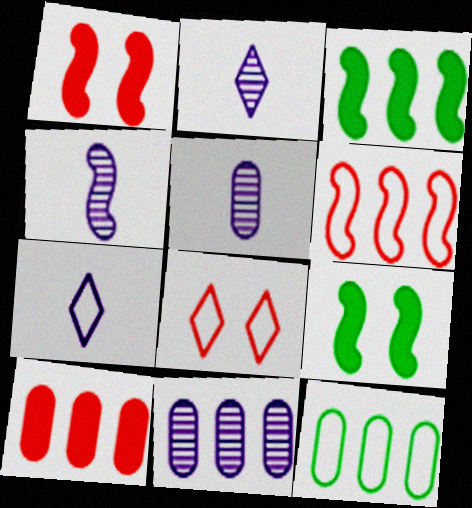[[1, 2, 12], 
[2, 4, 5], 
[3, 5, 8], 
[4, 6, 9], 
[10, 11, 12]]